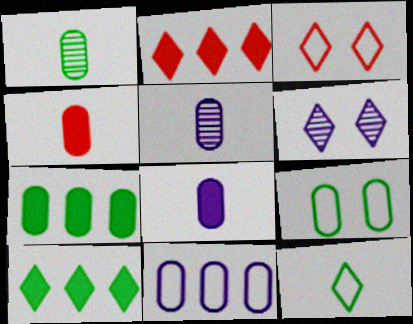[[1, 7, 9], 
[2, 6, 12]]